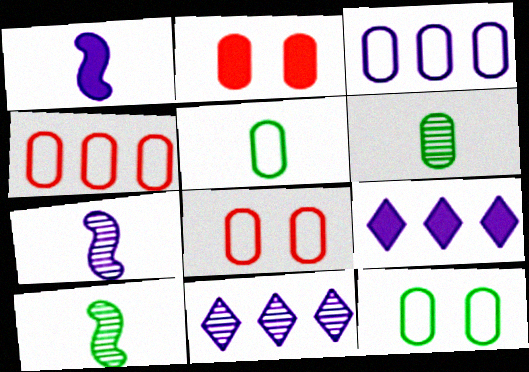[[2, 3, 6], 
[3, 5, 8], 
[8, 9, 10]]